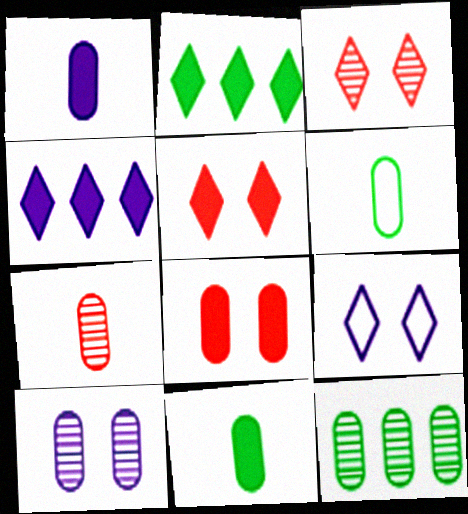[[1, 6, 7], 
[7, 10, 12]]